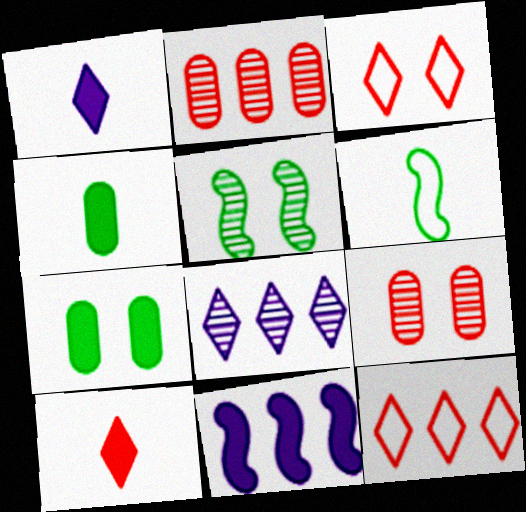[[7, 10, 11]]